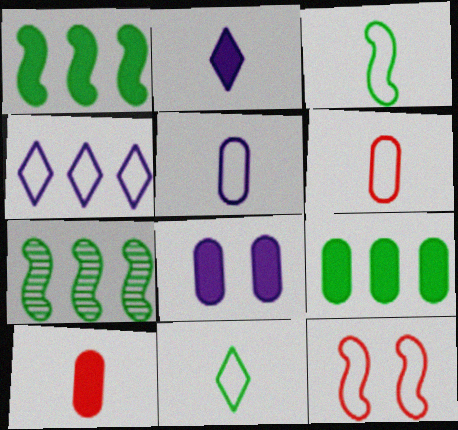[[8, 9, 10]]